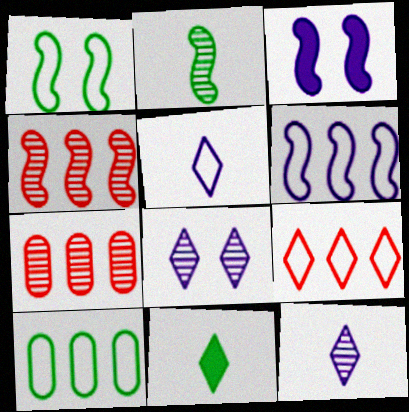[[2, 7, 8], 
[6, 9, 10], 
[8, 9, 11]]